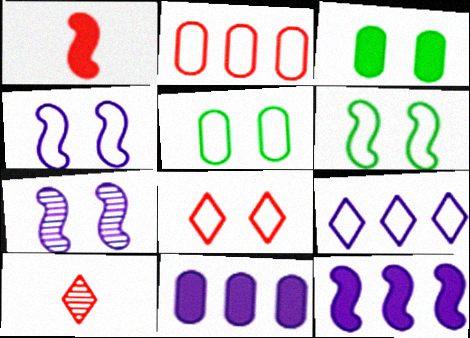[[3, 7, 8], 
[4, 5, 8], 
[5, 10, 12], 
[6, 10, 11]]